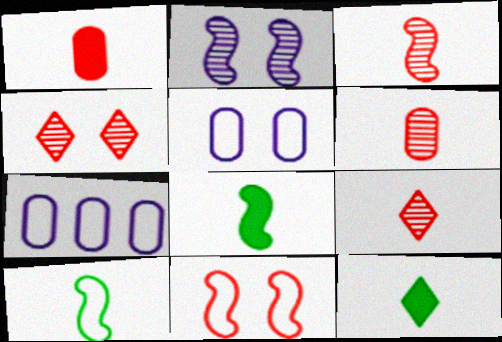[[3, 6, 9], 
[4, 7, 8]]